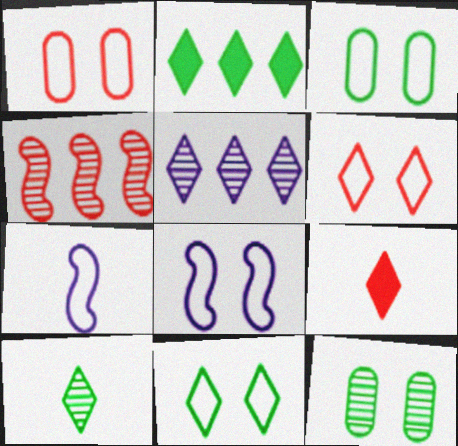[[1, 4, 9], 
[1, 8, 11], 
[2, 10, 11], 
[3, 6, 8], 
[5, 9, 11]]